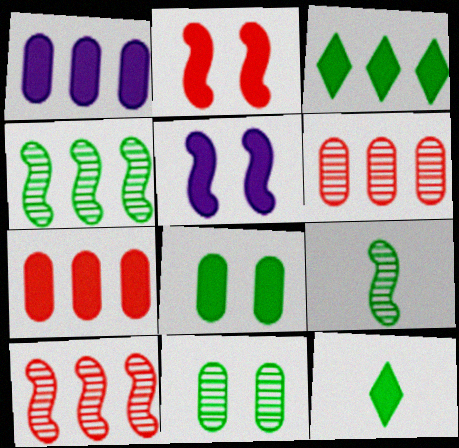[[1, 2, 12], 
[5, 7, 12]]